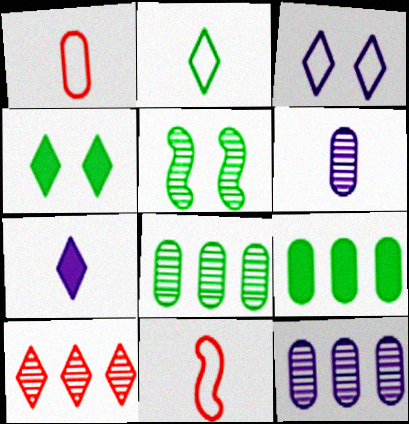[[2, 5, 9], 
[4, 11, 12], 
[5, 6, 10]]